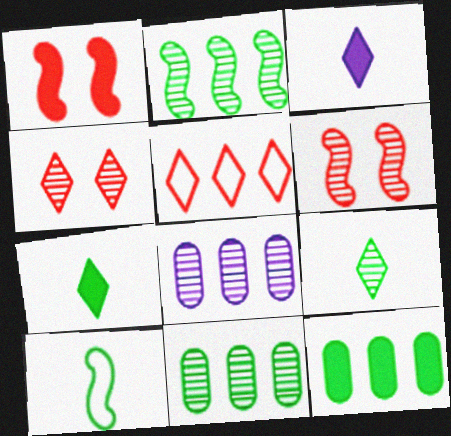[[1, 3, 12], 
[6, 8, 9]]